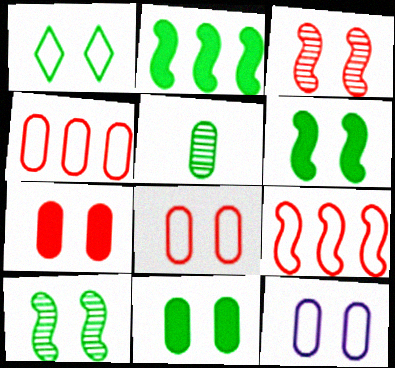[[1, 2, 5], 
[1, 10, 11]]